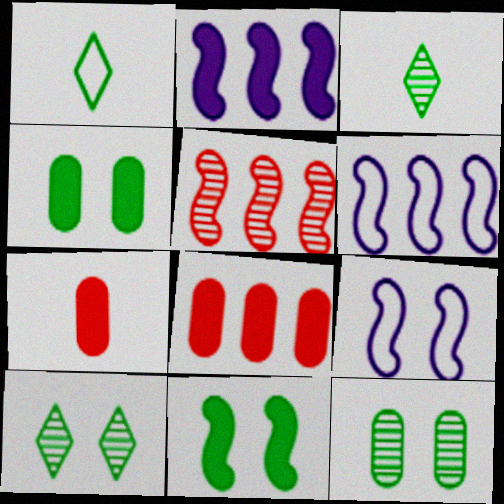[[3, 8, 9], 
[6, 7, 10]]